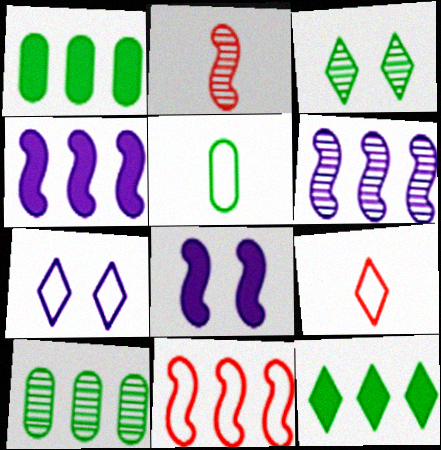[[1, 2, 7], 
[5, 7, 11], 
[8, 9, 10]]